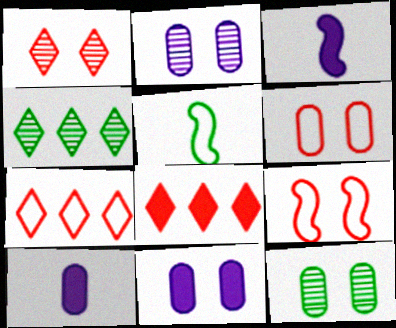[[2, 5, 8], 
[3, 4, 6], 
[3, 7, 12], 
[4, 9, 10], 
[6, 11, 12]]